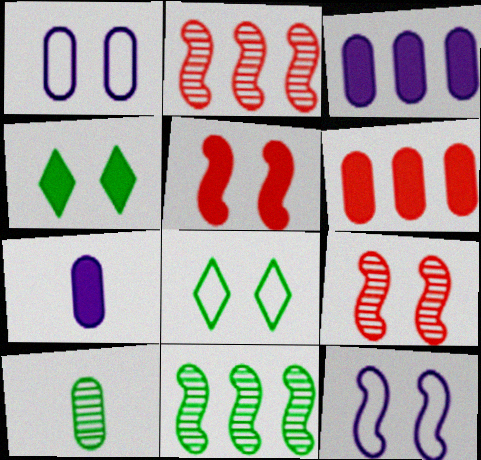[[1, 4, 9], 
[1, 6, 10], 
[2, 7, 8]]